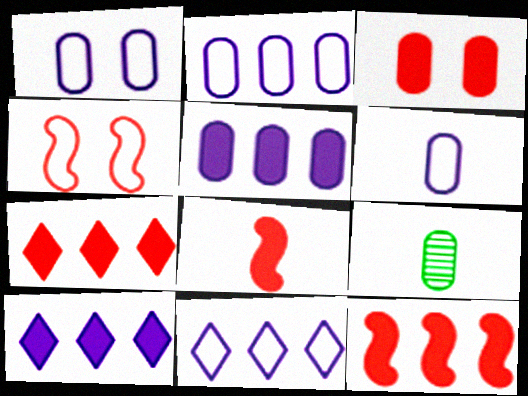[[1, 2, 6], 
[2, 3, 9], 
[3, 7, 8], 
[4, 9, 10]]